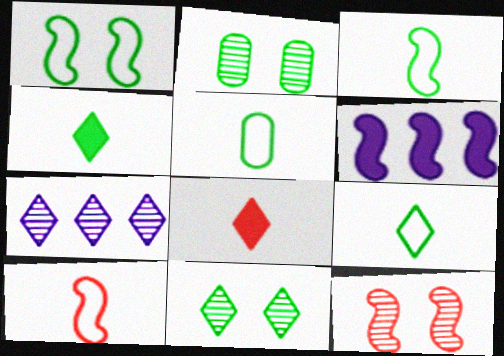[[3, 5, 9], 
[3, 6, 12]]